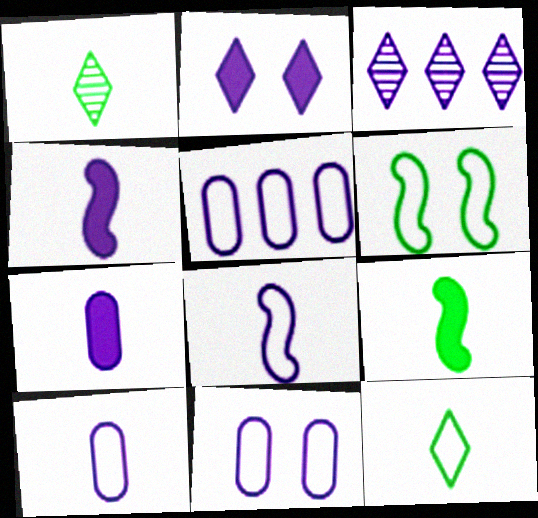[[3, 4, 11], 
[5, 10, 11]]